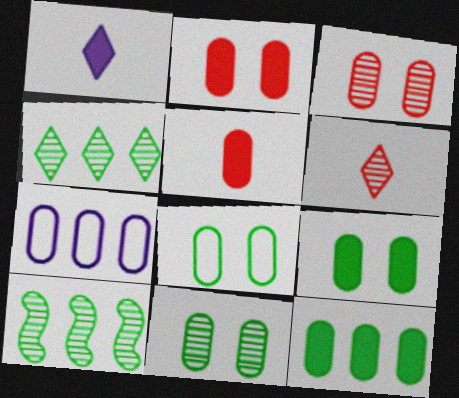[[5, 7, 11], 
[8, 9, 11]]